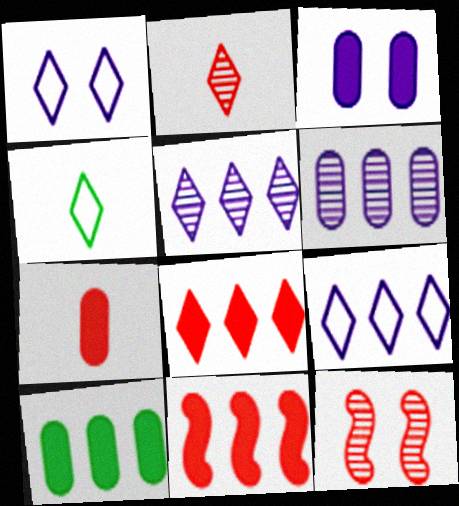[[3, 7, 10]]